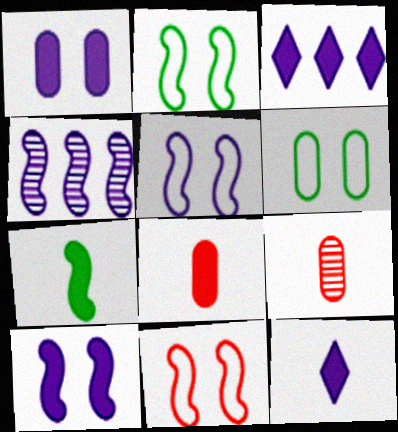[[2, 3, 9], 
[2, 5, 11], 
[4, 7, 11], 
[7, 8, 12]]